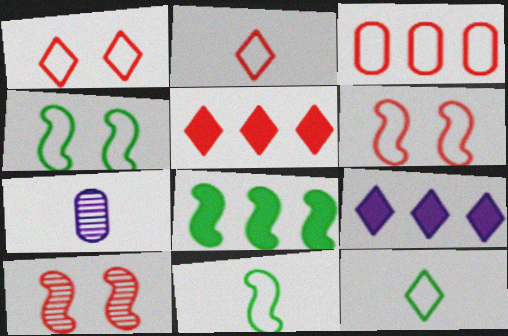[[1, 7, 8], 
[2, 3, 6], 
[4, 5, 7]]